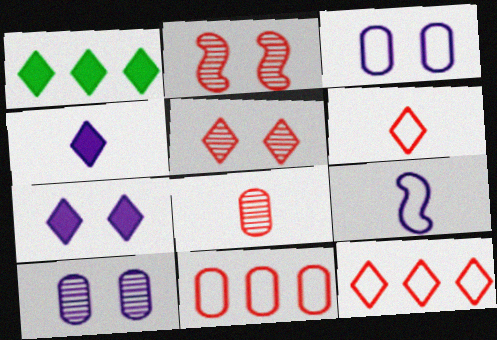[]